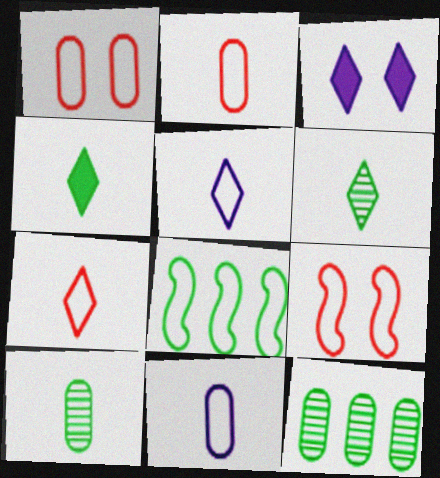[[1, 5, 8]]